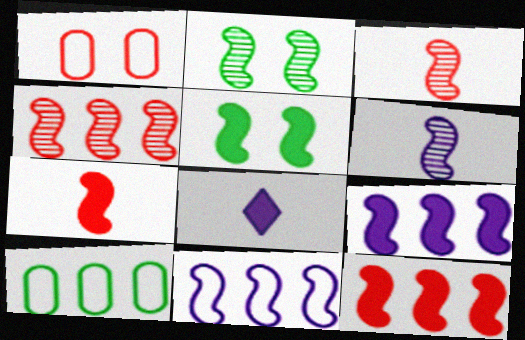[[2, 4, 6], 
[2, 7, 11], 
[3, 5, 11], 
[5, 7, 9]]